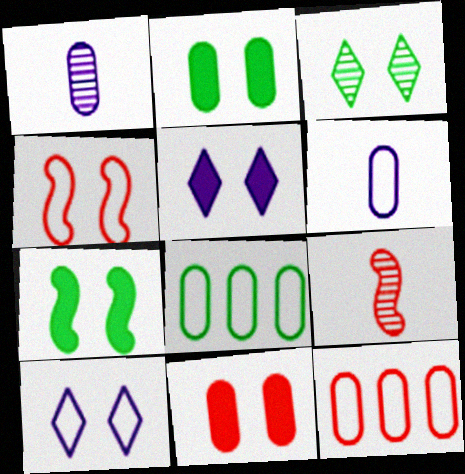[[1, 2, 12], 
[1, 8, 11], 
[5, 7, 11], 
[5, 8, 9]]